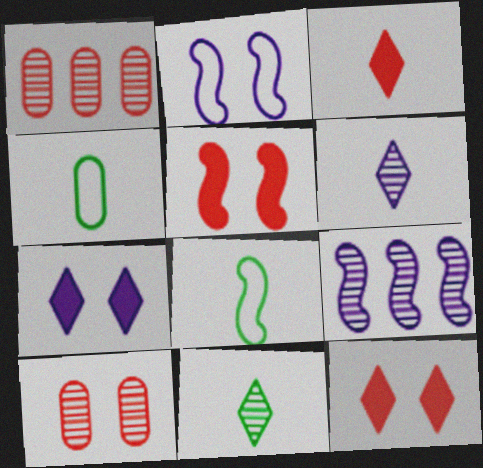[[1, 7, 8], 
[4, 9, 12], 
[5, 8, 9], 
[9, 10, 11]]